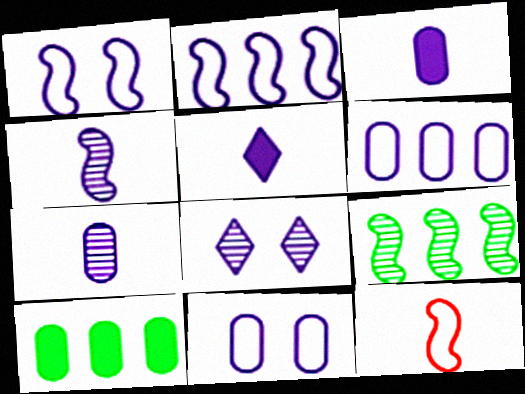[[2, 3, 8], 
[8, 10, 12]]